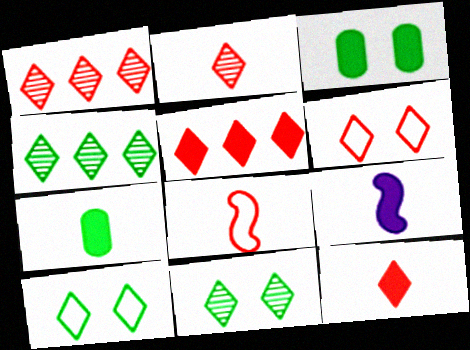[[1, 6, 12], 
[2, 5, 6], 
[3, 5, 9], 
[7, 9, 12]]